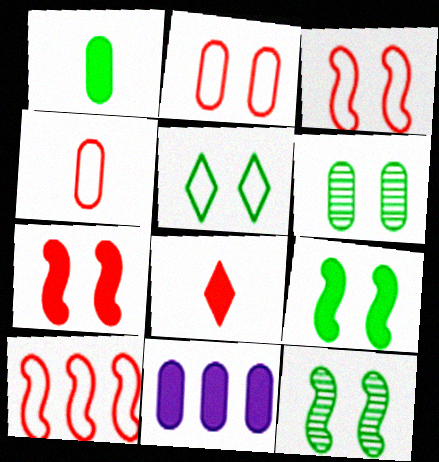[[4, 6, 11], 
[5, 6, 9], 
[8, 9, 11]]